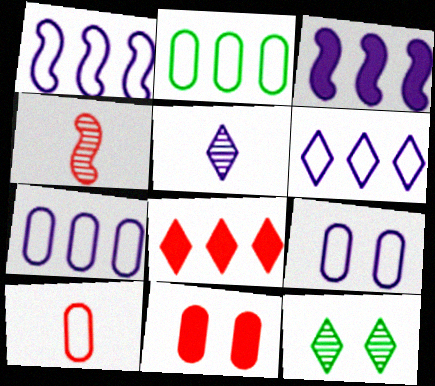[[1, 6, 7], 
[2, 9, 10], 
[3, 5, 9], 
[3, 10, 12]]